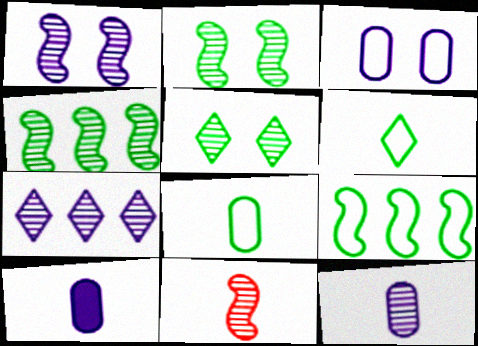[[1, 4, 11], 
[1, 7, 12], 
[6, 10, 11]]